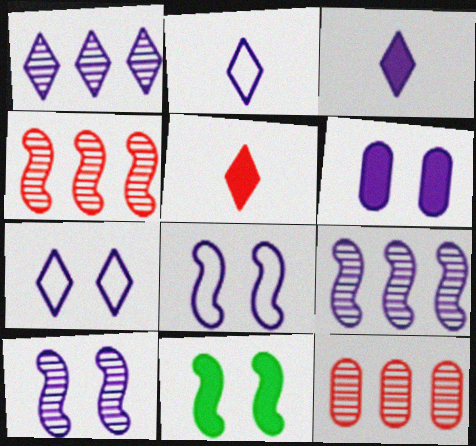[[1, 3, 7], 
[2, 6, 9], 
[2, 11, 12], 
[6, 7, 10]]